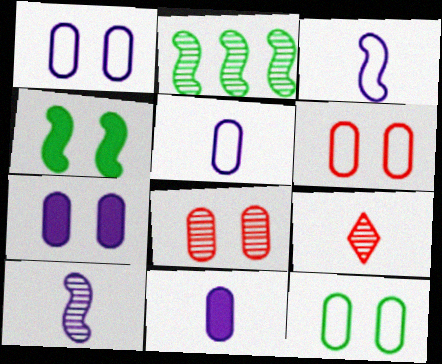[[1, 6, 12], 
[7, 8, 12]]